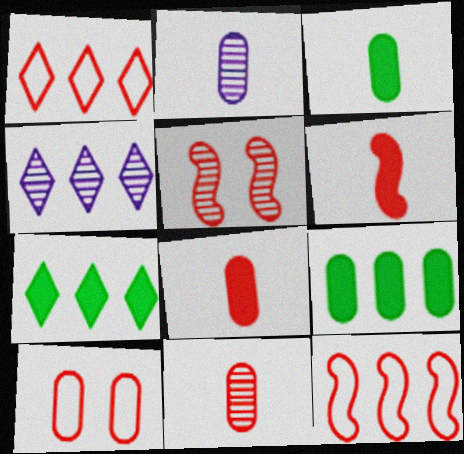[[1, 4, 7], 
[1, 5, 8], 
[2, 9, 10], 
[4, 9, 12], 
[5, 6, 12]]